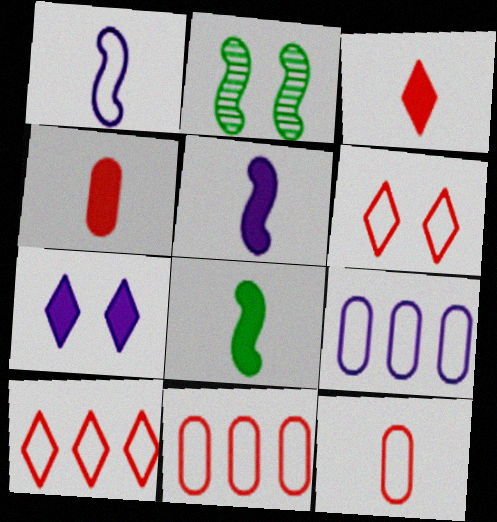[[2, 3, 9]]